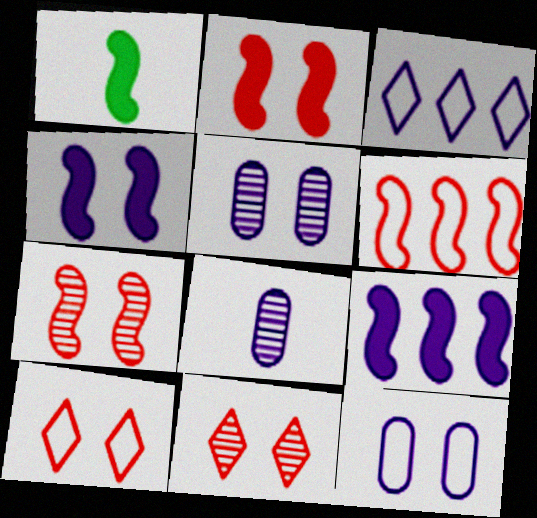[[1, 2, 9], 
[3, 4, 8]]